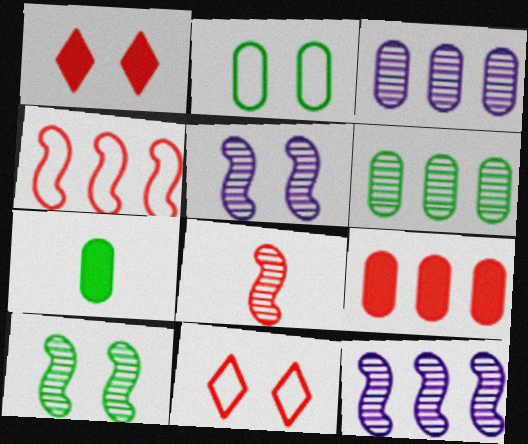[[1, 2, 5], 
[2, 6, 7], 
[7, 11, 12], 
[8, 9, 11], 
[8, 10, 12]]